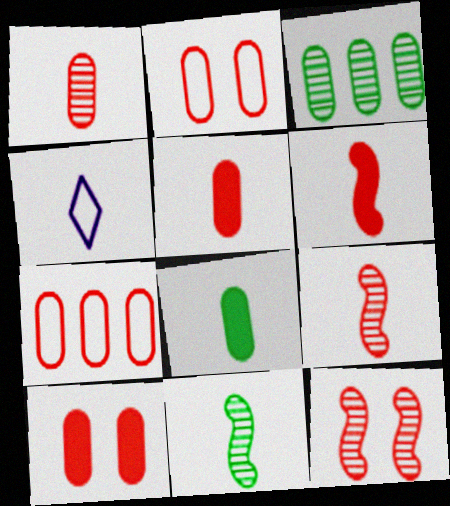[[1, 7, 10], 
[4, 5, 11], 
[4, 8, 9]]